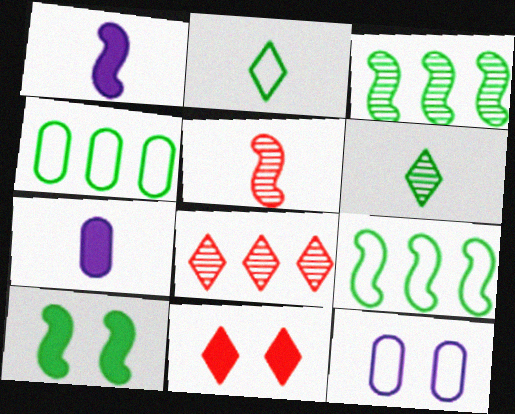[[2, 5, 7], 
[4, 6, 10]]